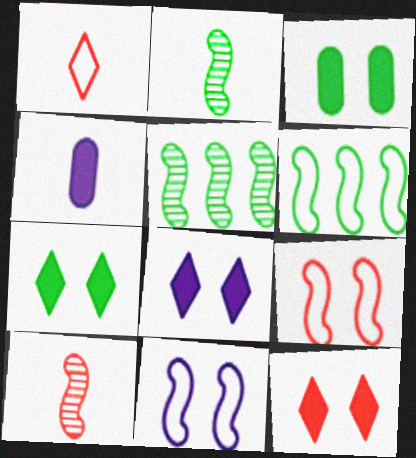[[1, 2, 4], 
[7, 8, 12]]